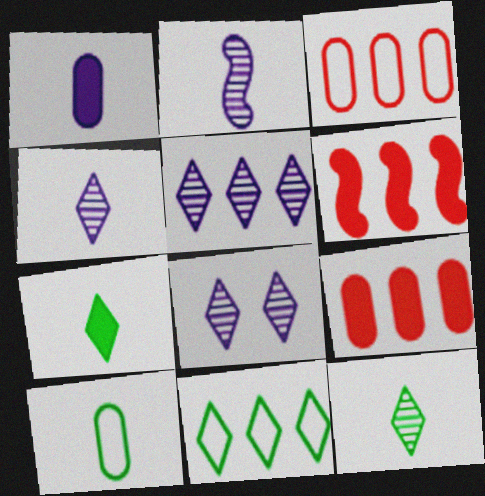[[4, 5, 8], 
[6, 8, 10]]